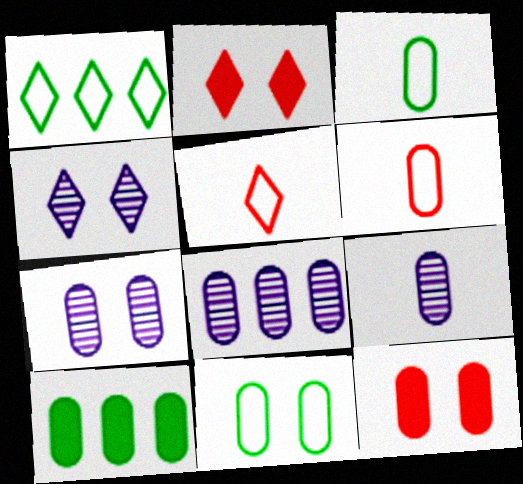[[3, 8, 12], 
[6, 7, 10], 
[7, 8, 9], 
[7, 11, 12]]